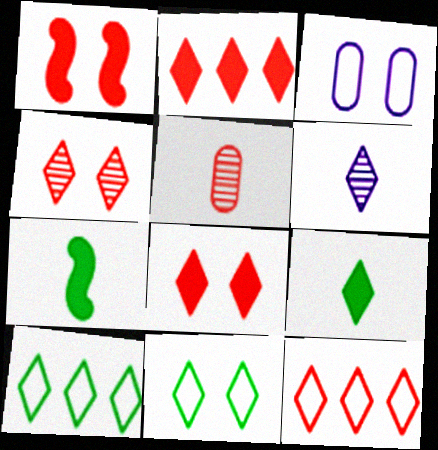[[1, 5, 12], 
[2, 6, 11], 
[6, 8, 10]]